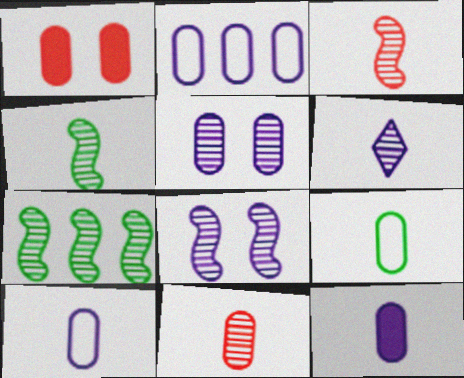[[2, 5, 12], 
[3, 7, 8], 
[4, 6, 11], 
[9, 11, 12]]